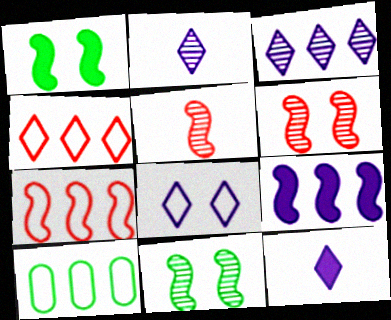[[3, 8, 12], 
[6, 10, 12]]